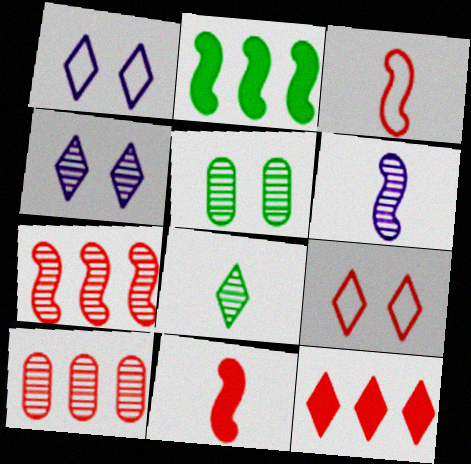[[1, 8, 12], 
[9, 10, 11]]